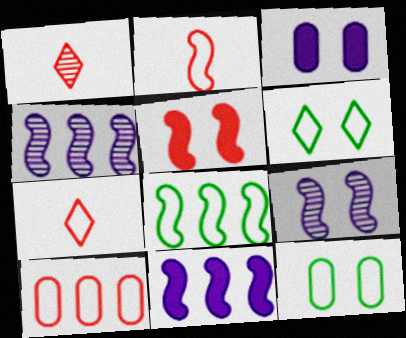[[1, 3, 8], 
[1, 5, 10], 
[1, 11, 12]]